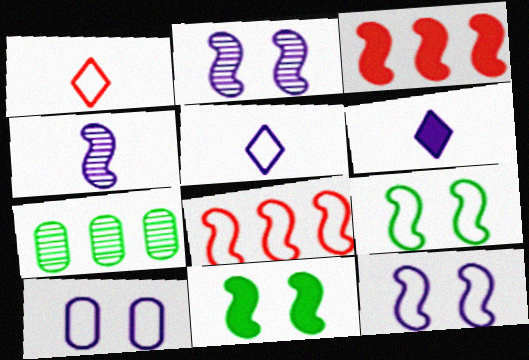[[3, 4, 9], 
[4, 8, 11]]